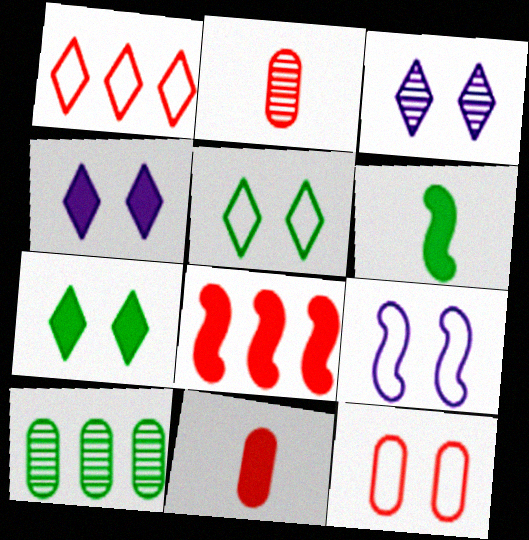[[5, 6, 10], 
[5, 9, 12]]